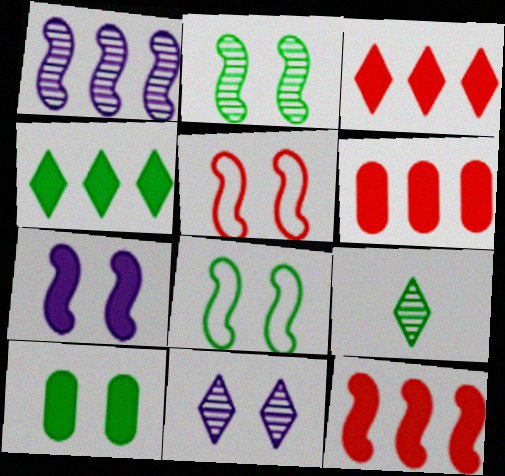[[2, 5, 7], 
[3, 6, 12], 
[5, 10, 11]]